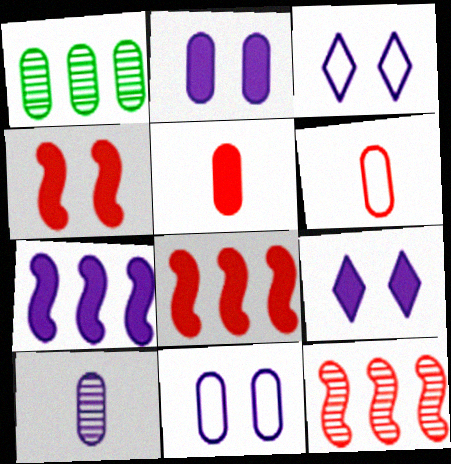[[1, 2, 6], 
[1, 5, 11], 
[3, 7, 10]]